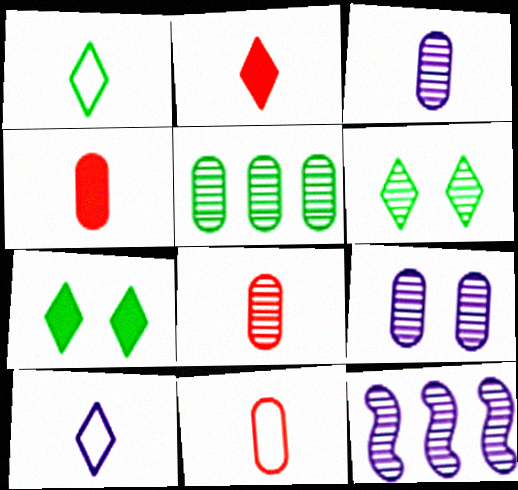[[4, 8, 11], 
[5, 8, 9], 
[6, 8, 12], 
[7, 11, 12]]